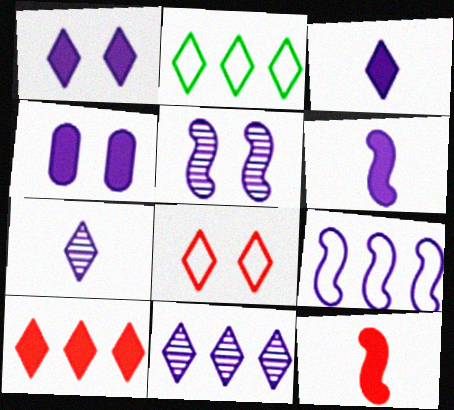[[2, 10, 11], 
[4, 7, 9], 
[5, 6, 9]]